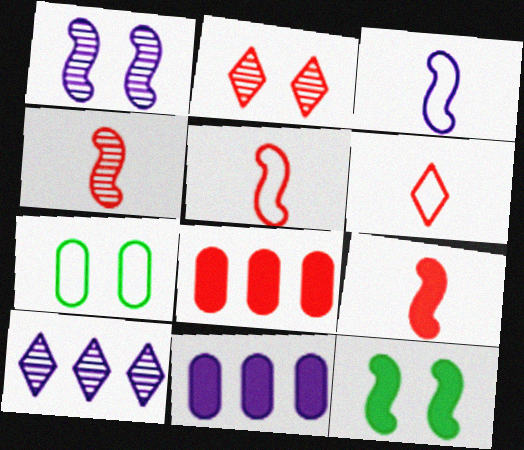[[2, 5, 8], 
[4, 5, 9], 
[7, 9, 10]]